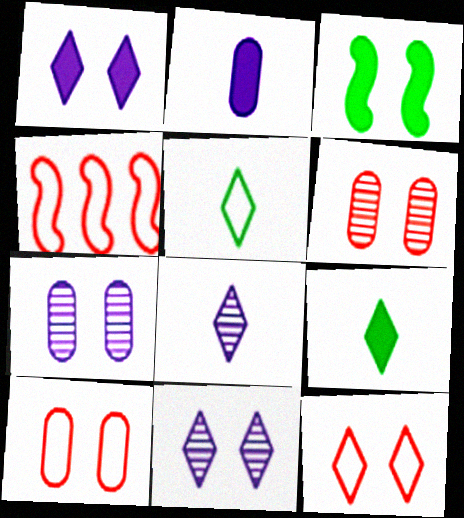[[3, 7, 12], 
[3, 10, 11], 
[4, 7, 9]]